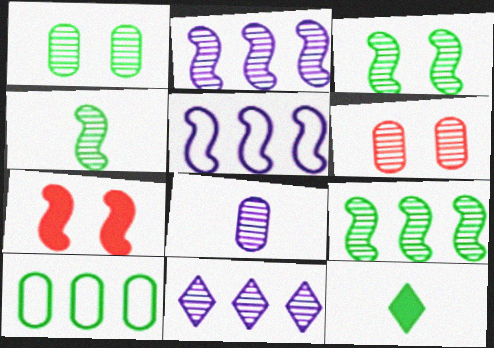[[3, 4, 9], 
[3, 10, 12], 
[4, 5, 7], 
[4, 6, 11], 
[5, 6, 12]]